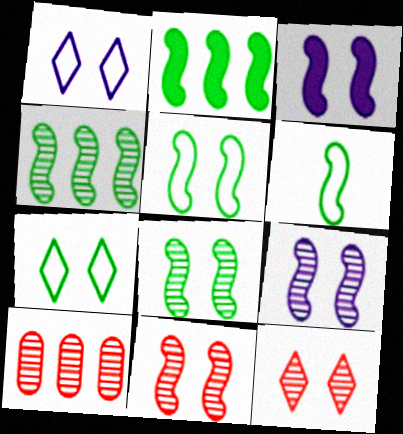[[2, 6, 8], 
[3, 5, 11], 
[8, 9, 11]]